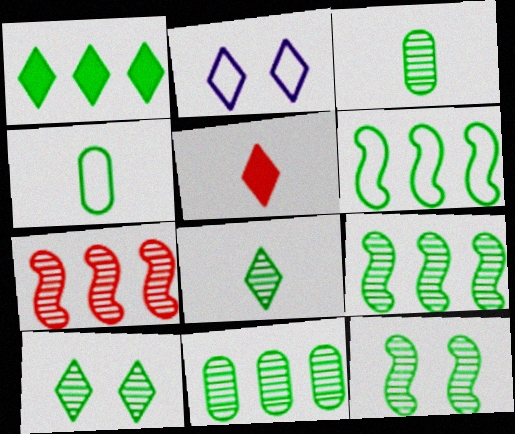[[1, 4, 12], 
[1, 6, 11], 
[3, 9, 10], 
[8, 11, 12]]